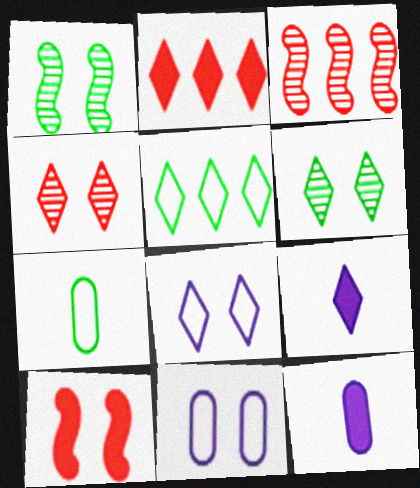[[4, 5, 9], 
[6, 10, 11]]